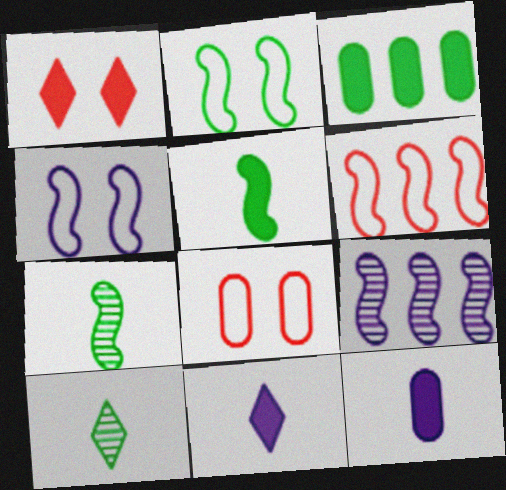[[2, 3, 10]]